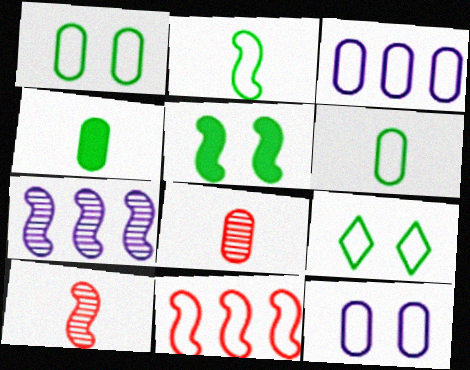[]